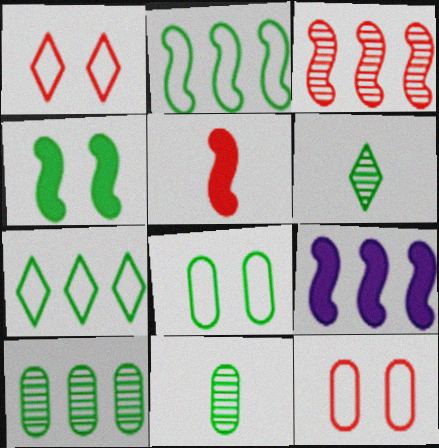[[1, 9, 11], 
[2, 3, 9], 
[4, 5, 9], 
[4, 7, 11], 
[6, 9, 12]]